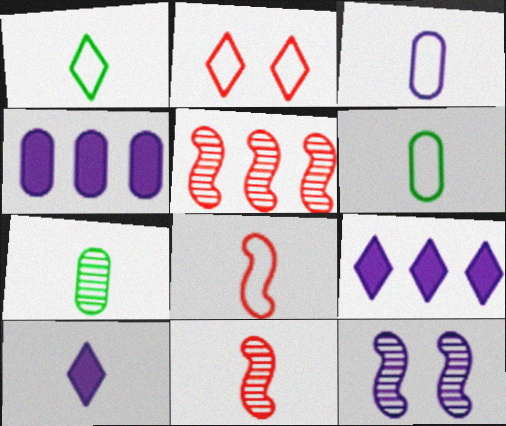[[1, 3, 8], 
[3, 9, 12], 
[6, 10, 11], 
[7, 8, 10]]